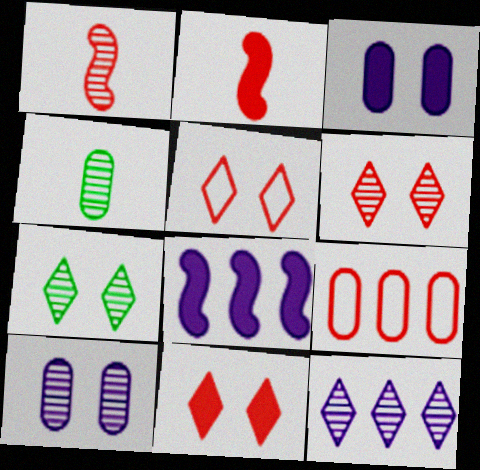[[1, 9, 11], 
[2, 6, 9], 
[3, 4, 9], 
[4, 5, 8], 
[5, 6, 11]]